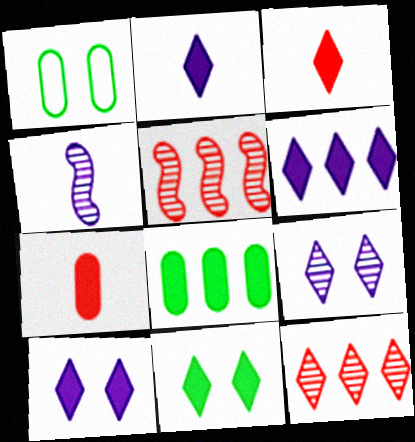[[1, 2, 5], 
[2, 6, 10], 
[3, 6, 11]]